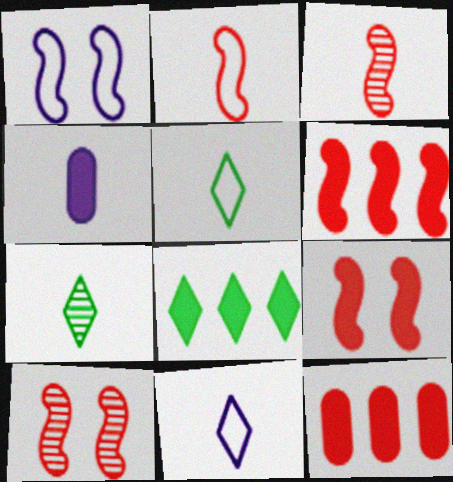[[1, 7, 12], 
[2, 4, 7], 
[2, 6, 10], 
[3, 4, 5], 
[4, 8, 9]]